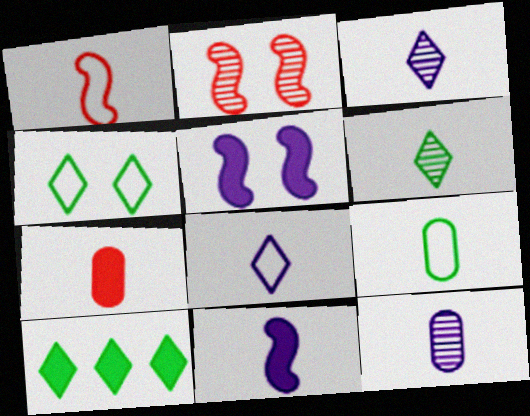[[1, 8, 9], 
[4, 6, 10], 
[5, 7, 10], 
[7, 9, 12], 
[8, 11, 12]]